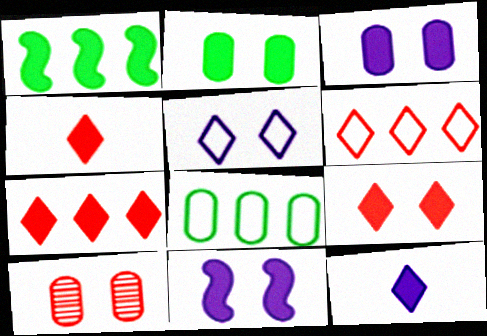[[1, 3, 4], 
[2, 9, 11], 
[4, 7, 9]]